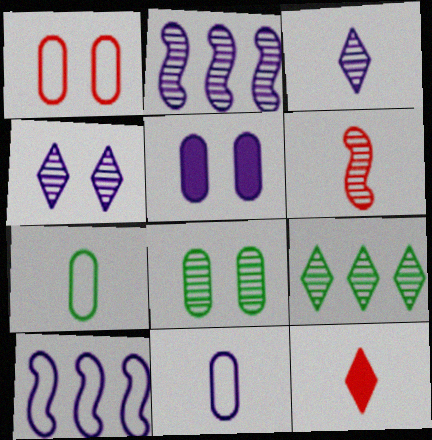[[1, 5, 8], 
[3, 5, 10], 
[8, 10, 12]]